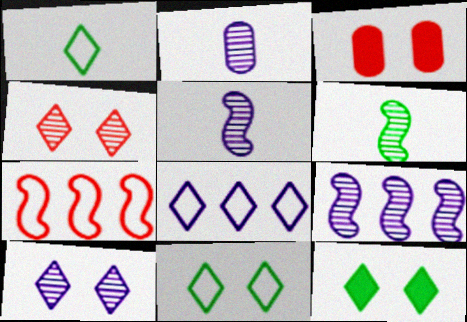[[1, 3, 9], 
[2, 7, 12], 
[2, 9, 10], 
[3, 6, 8]]